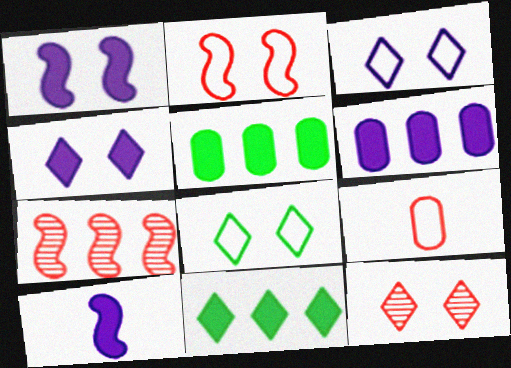[[4, 6, 10], 
[4, 8, 12]]